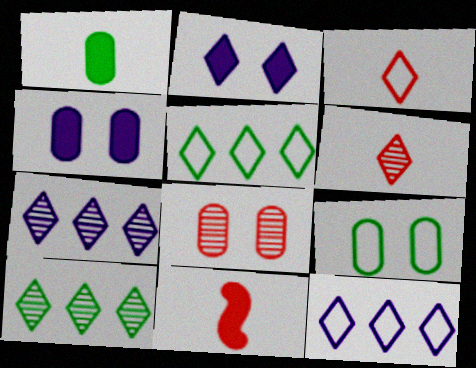[[2, 3, 10], 
[2, 5, 6], 
[4, 8, 9], 
[7, 9, 11]]